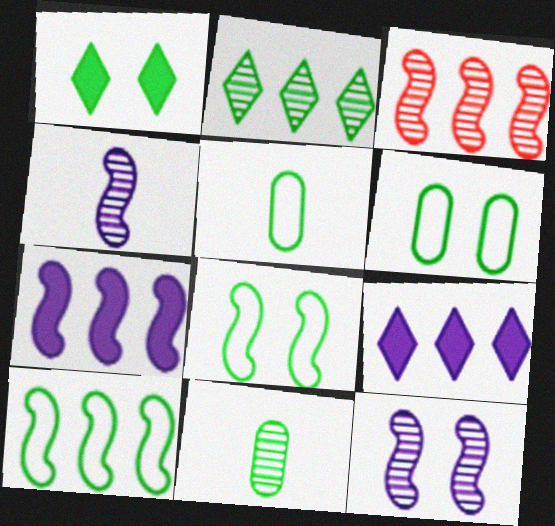[[1, 10, 11], 
[3, 7, 10]]